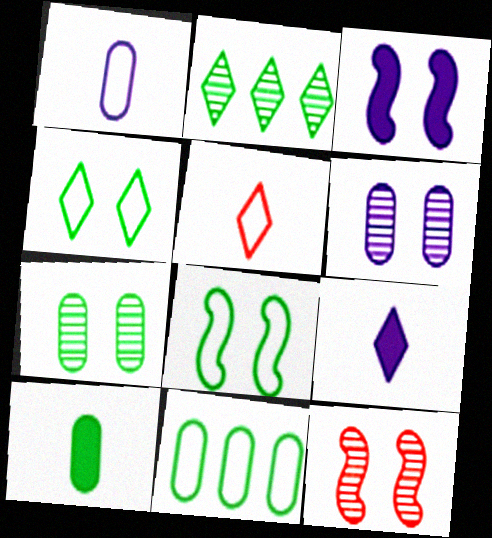[[2, 8, 10], 
[3, 8, 12], 
[7, 10, 11], 
[9, 11, 12]]